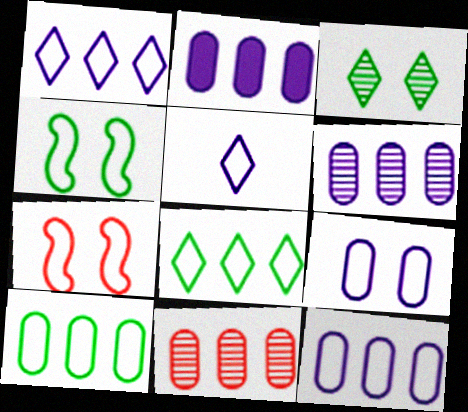[[2, 6, 12], 
[2, 10, 11], 
[5, 7, 10]]